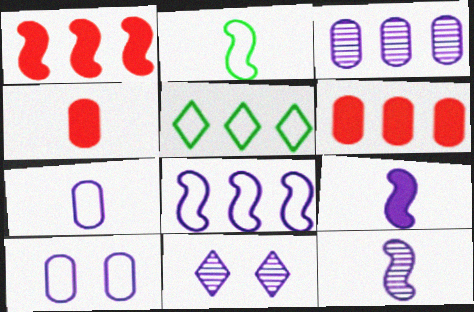[[1, 3, 5], 
[2, 6, 11], 
[3, 11, 12]]